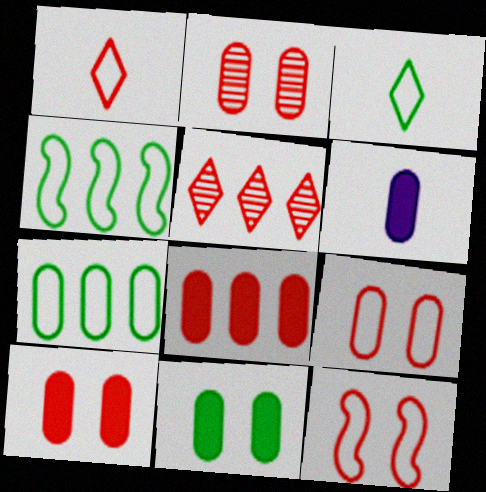[[2, 6, 7], 
[2, 9, 10], 
[6, 8, 11]]